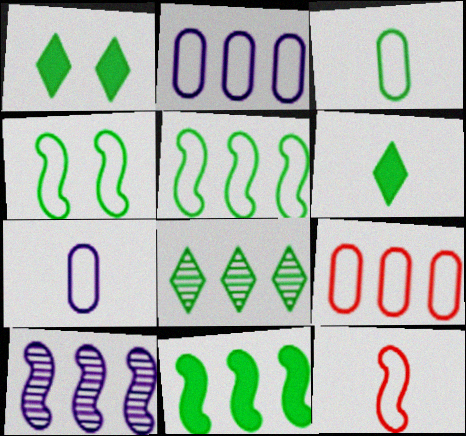[]